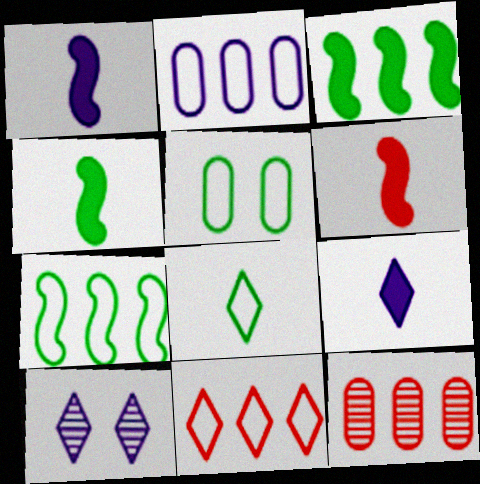[[1, 2, 10], 
[1, 4, 6], 
[2, 7, 11], 
[5, 7, 8]]